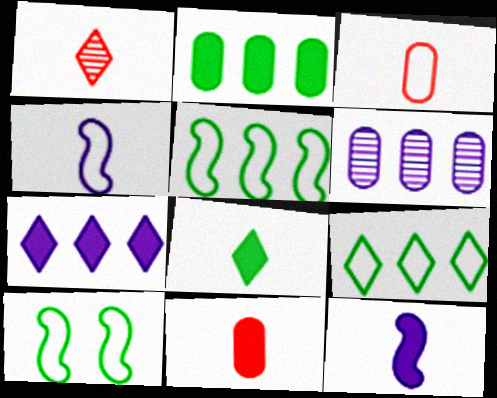[[8, 11, 12]]